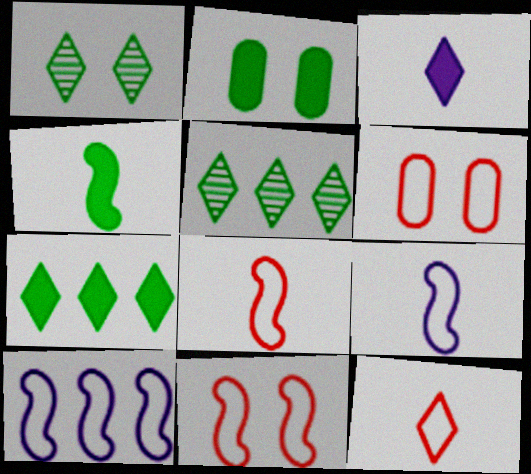[[2, 4, 7]]